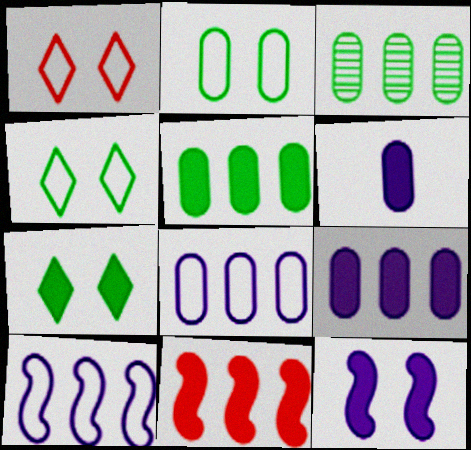[[6, 7, 11]]